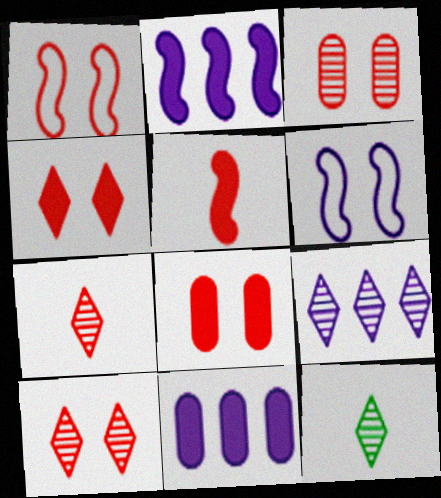[[1, 3, 4], 
[1, 8, 10], 
[1, 11, 12], 
[9, 10, 12]]